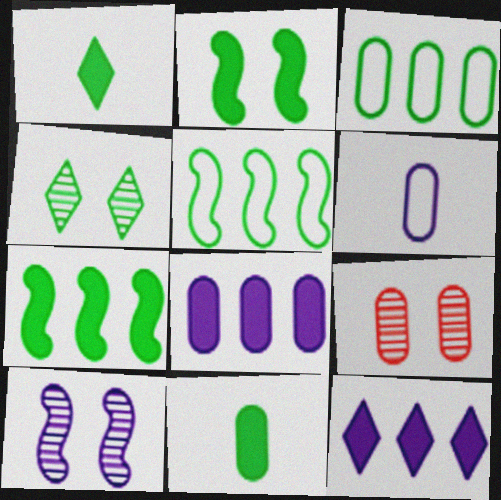[[4, 5, 11], 
[4, 9, 10], 
[6, 10, 12]]